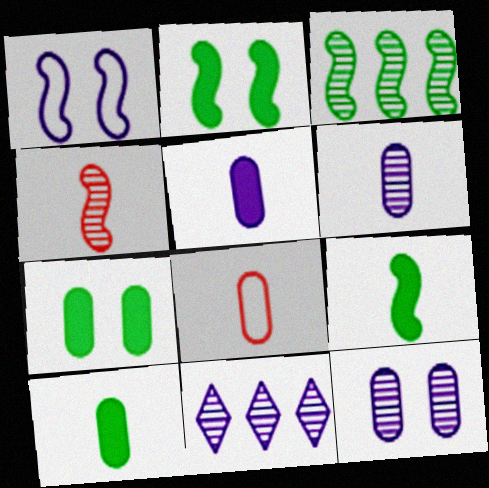[[1, 5, 11], 
[2, 8, 11], 
[6, 8, 10]]